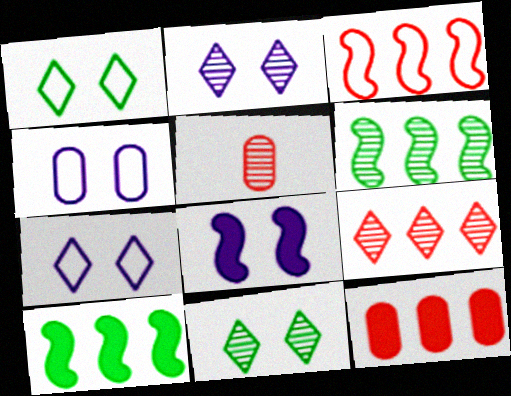[[2, 4, 8], 
[2, 5, 6], 
[3, 9, 12], 
[5, 7, 10]]